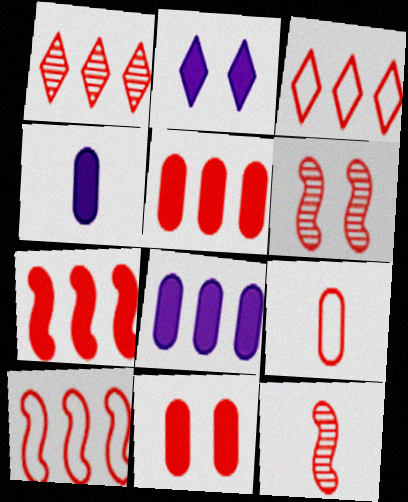[[1, 5, 10], 
[3, 11, 12]]